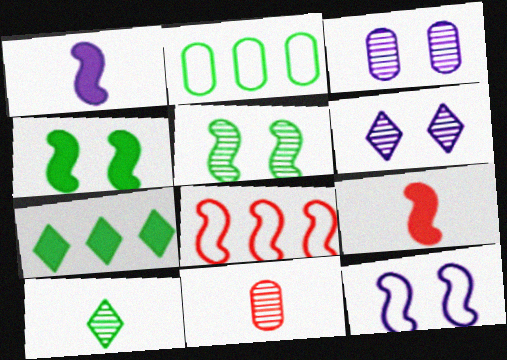[[1, 5, 8], 
[2, 4, 10], 
[2, 6, 9], 
[7, 11, 12]]